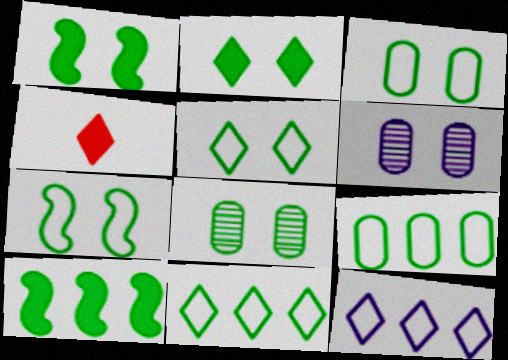[[1, 5, 8], 
[2, 7, 8], 
[3, 5, 7]]